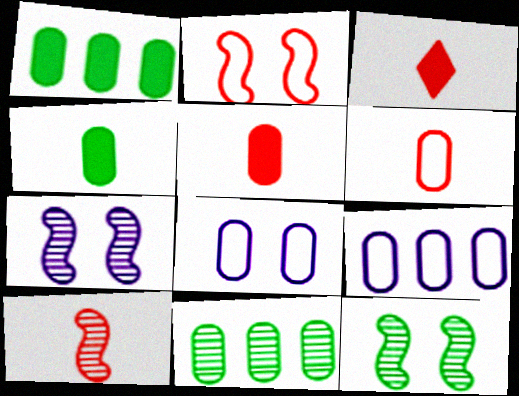[[3, 6, 10], 
[3, 9, 12], 
[5, 8, 11]]